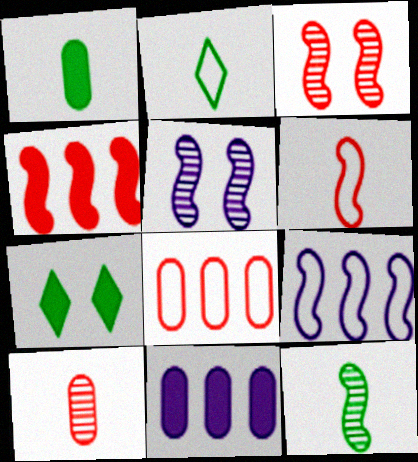[[1, 2, 12], 
[2, 3, 11], 
[3, 4, 6], 
[7, 9, 10]]